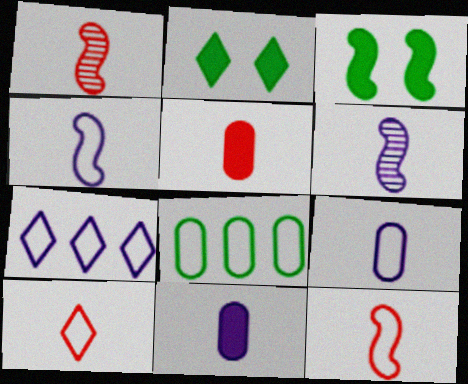[[1, 5, 10]]